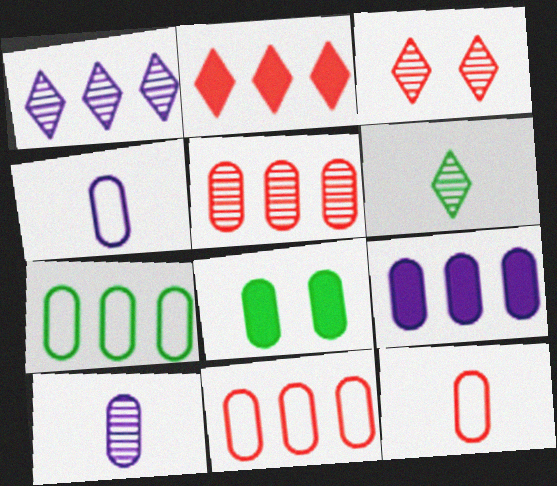[[1, 3, 6], 
[4, 5, 8], 
[5, 7, 9], 
[8, 10, 11]]